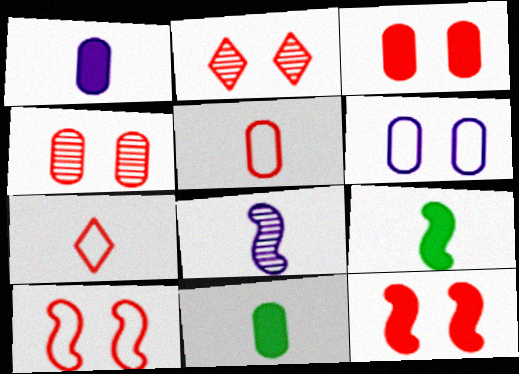[[2, 3, 10], 
[7, 8, 11]]